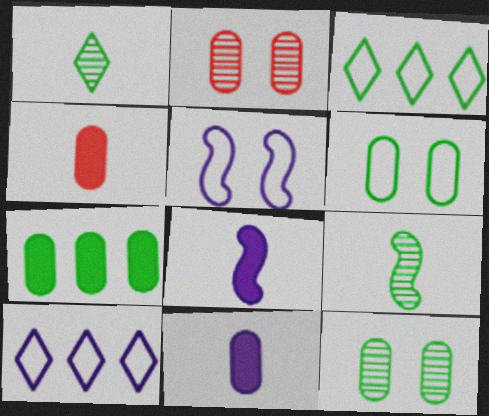[[2, 3, 8]]